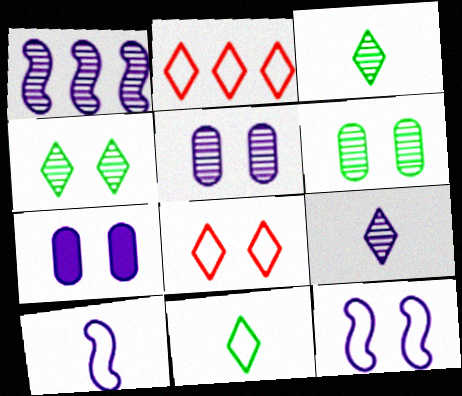[[1, 5, 9]]